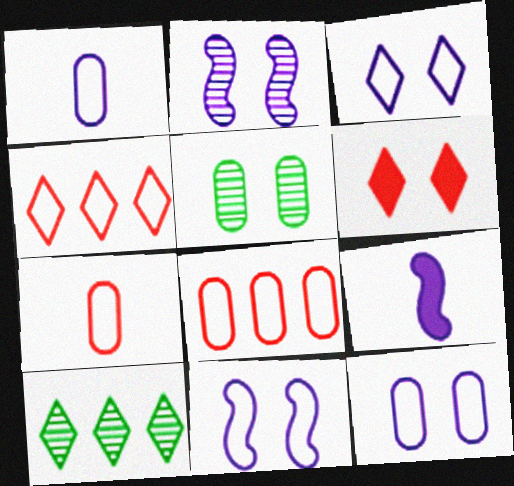[[3, 11, 12], 
[4, 5, 9], 
[5, 6, 11]]